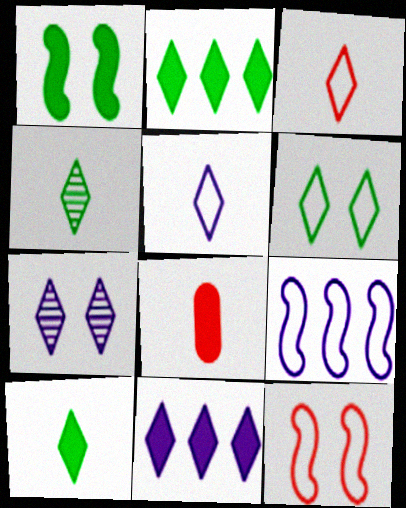[[1, 8, 11], 
[2, 3, 7], 
[2, 4, 6], 
[5, 7, 11]]